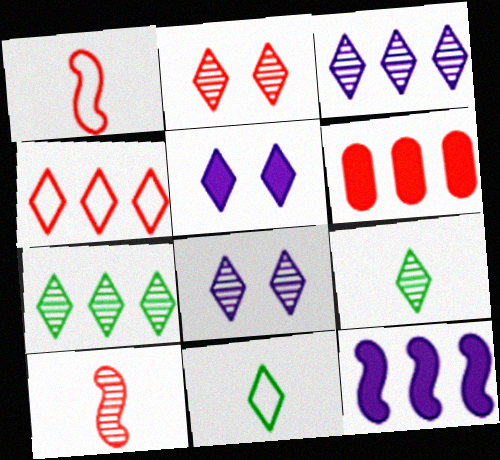[[1, 2, 6], 
[2, 3, 9], 
[4, 5, 9]]